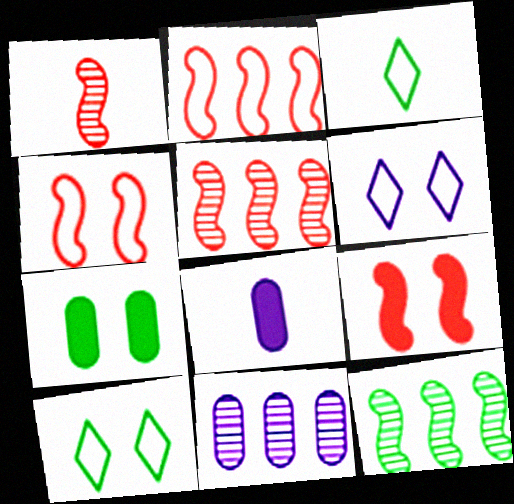[[1, 2, 9], 
[1, 3, 8], 
[3, 7, 12], 
[3, 9, 11], 
[5, 8, 10]]